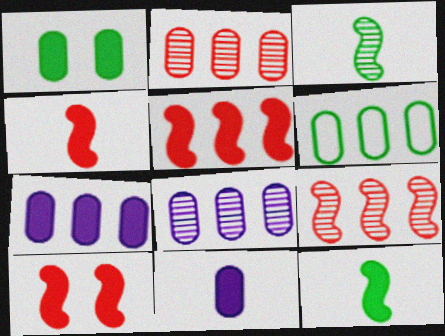[[2, 6, 7], 
[4, 5, 10]]